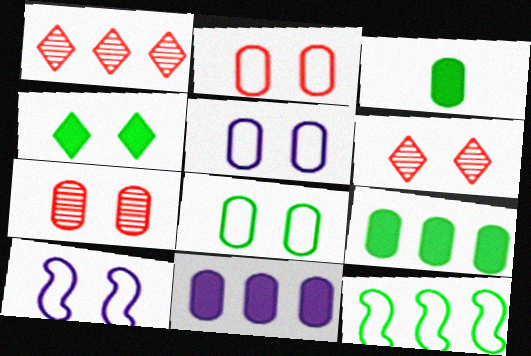[[1, 3, 10], 
[1, 11, 12], 
[2, 5, 8], 
[4, 7, 10]]